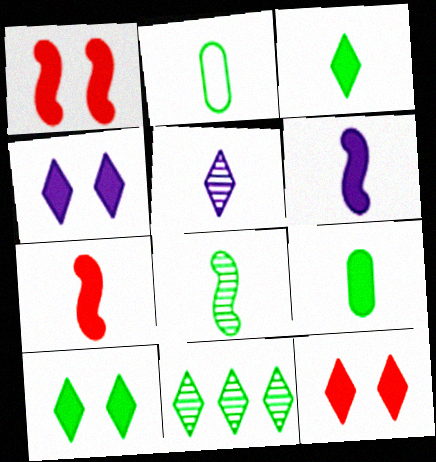[[2, 3, 8], 
[2, 5, 7], 
[4, 10, 12]]